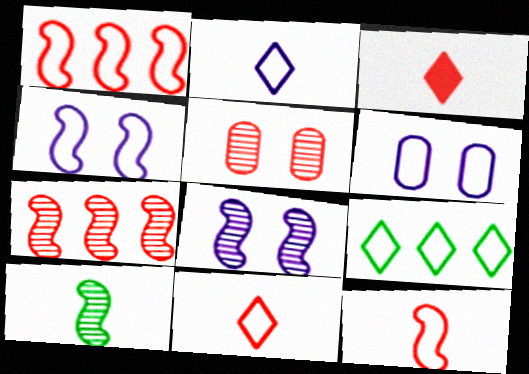[[1, 3, 5], 
[6, 9, 12], 
[7, 8, 10]]